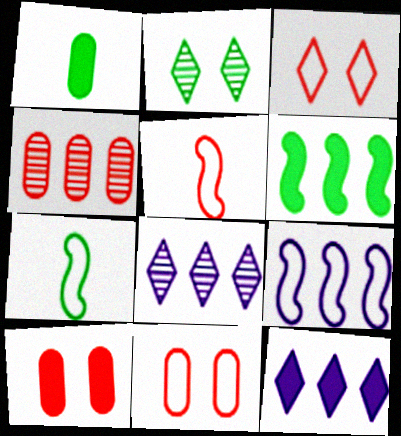[[7, 8, 10]]